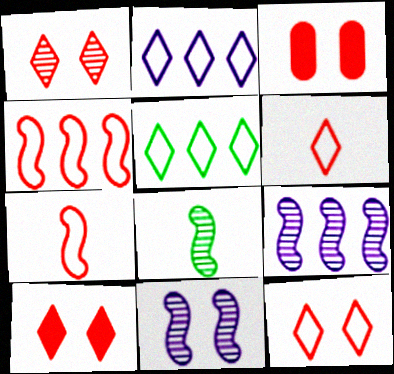[[1, 10, 12], 
[2, 3, 8]]